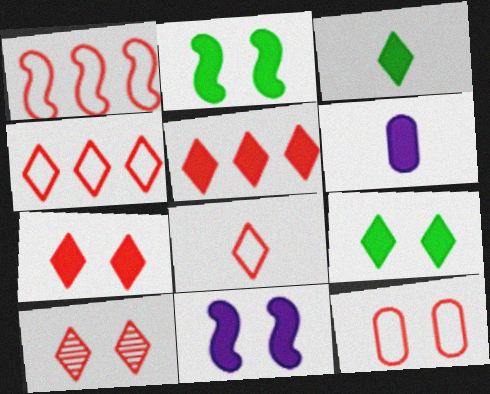[[1, 8, 12], 
[2, 5, 6], 
[5, 8, 10]]